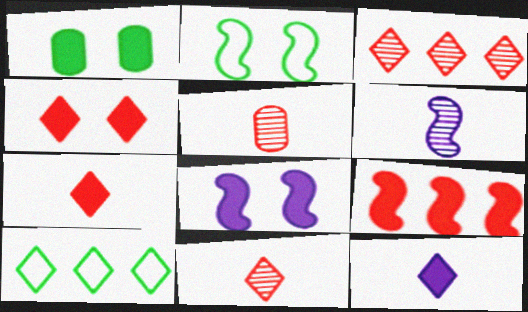[[1, 4, 8], 
[1, 9, 12], 
[2, 6, 9], 
[5, 8, 10]]